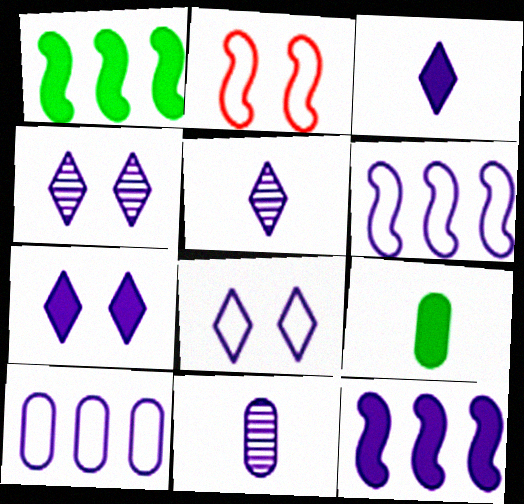[[4, 7, 8], 
[6, 7, 11], 
[8, 11, 12]]